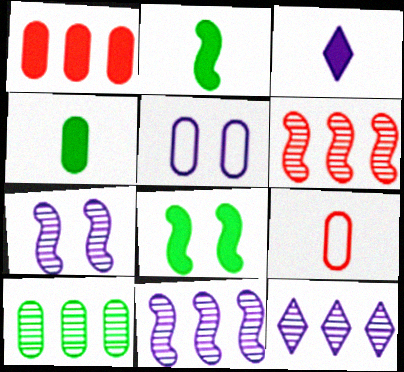[[1, 3, 8], 
[3, 5, 11], 
[6, 10, 12], 
[8, 9, 12]]